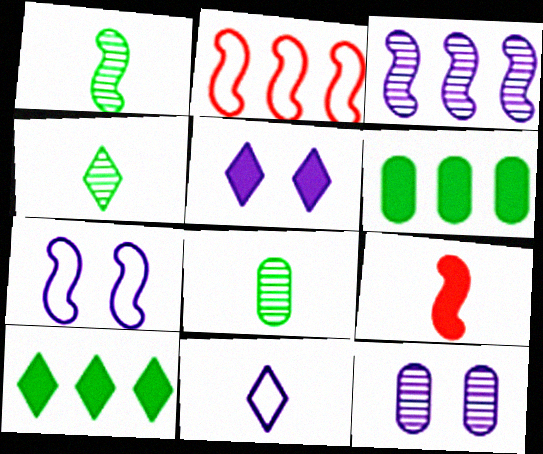[[1, 4, 8], 
[2, 5, 8], 
[5, 6, 9], 
[5, 7, 12], 
[8, 9, 11]]